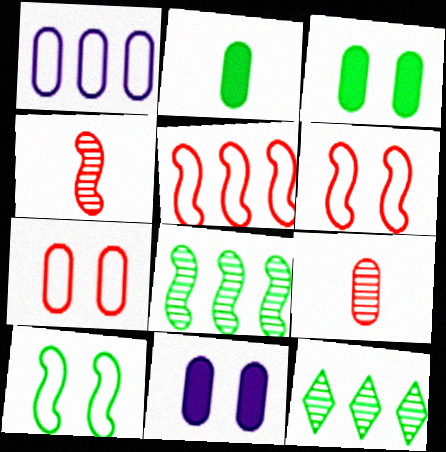[[1, 3, 9], 
[2, 10, 12]]